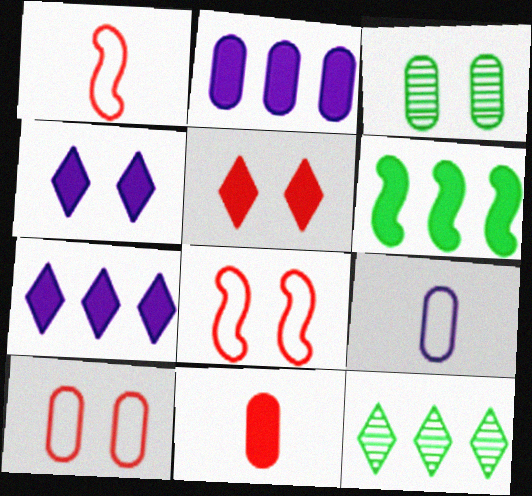[[1, 3, 7], 
[3, 4, 8], 
[4, 6, 11]]